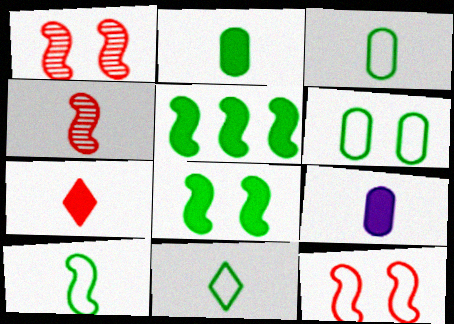[[3, 10, 11], 
[4, 9, 11]]